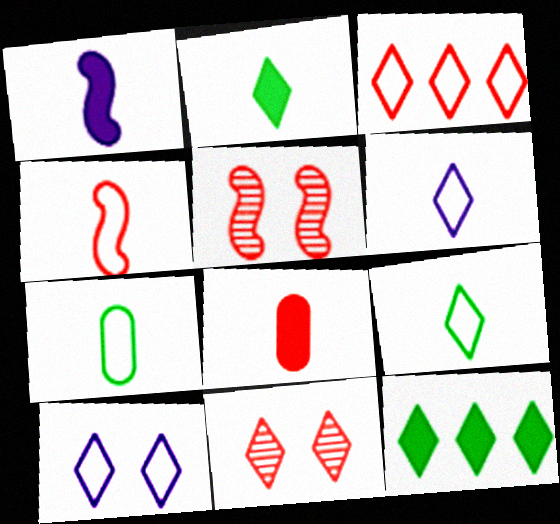[[1, 2, 8], 
[3, 5, 8], 
[3, 9, 10], 
[4, 6, 7], 
[6, 11, 12]]